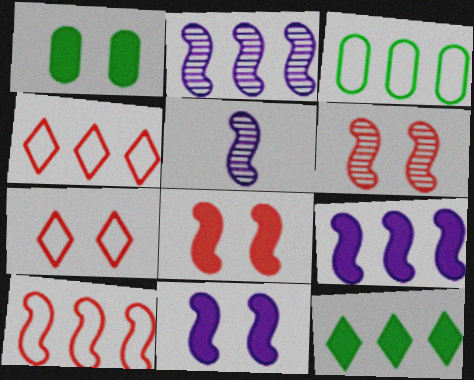[[1, 4, 5]]